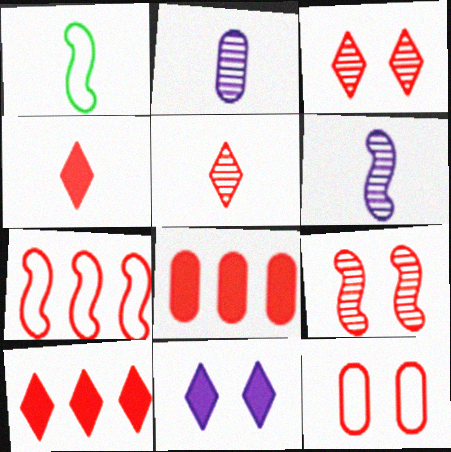[[1, 2, 4]]